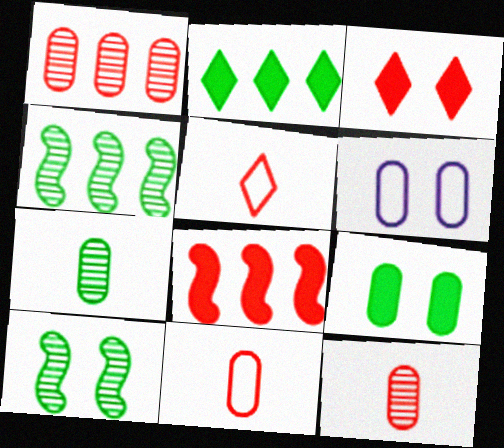[[3, 6, 10]]